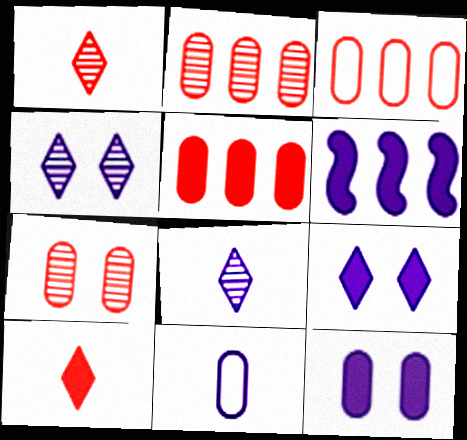[[2, 3, 5], 
[4, 6, 11]]